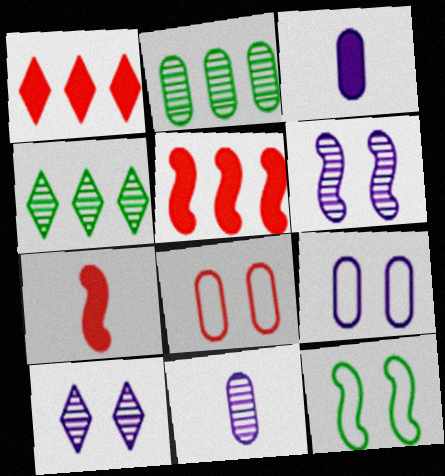[[1, 11, 12], 
[2, 3, 8], 
[4, 7, 9]]